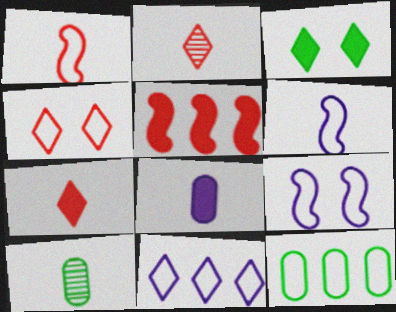[[2, 3, 11], 
[3, 5, 8], 
[4, 6, 12], 
[6, 7, 10]]